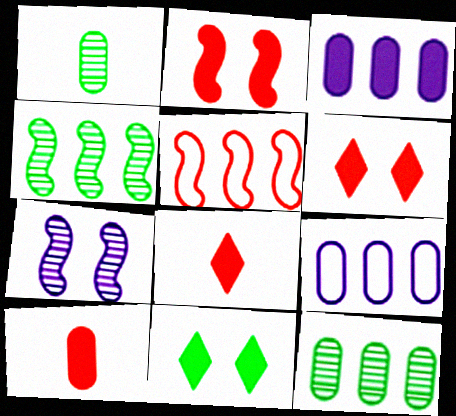[]